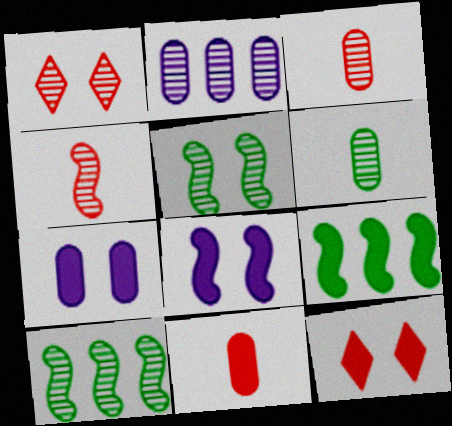[]